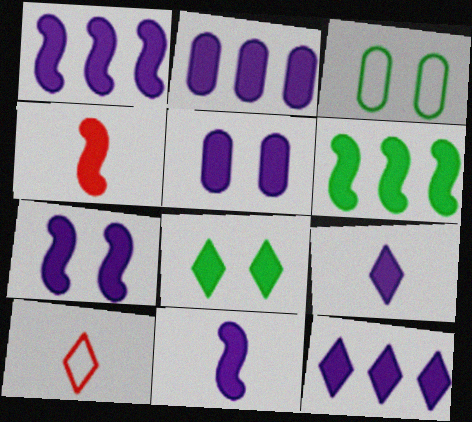[[1, 2, 12], 
[1, 5, 9], 
[1, 7, 11], 
[2, 4, 8], 
[2, 7, 9], 
[4, 6, 7], 
[5, 11, 12]]